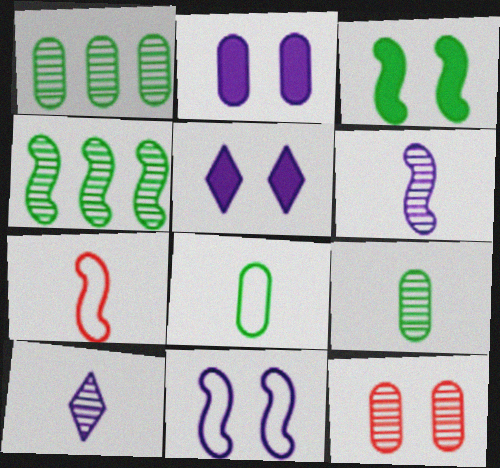[[1, 5, 7], 
[4, 10, 12]]